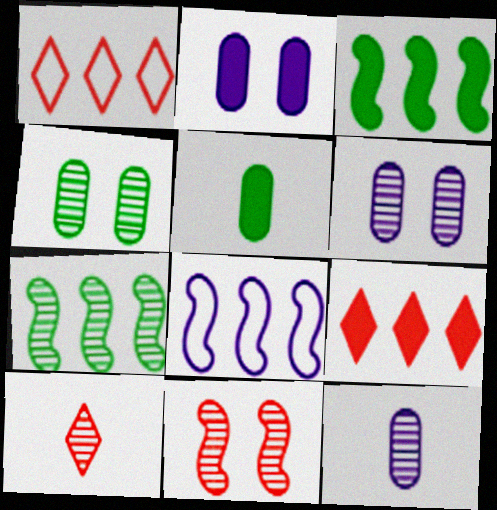[[6, 7, 10]]